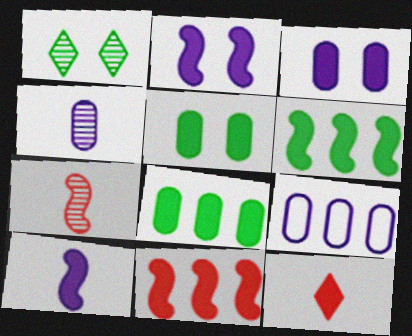[[2, 8, 12], 
[3, 4, 9], 
[3, 6, 12]]